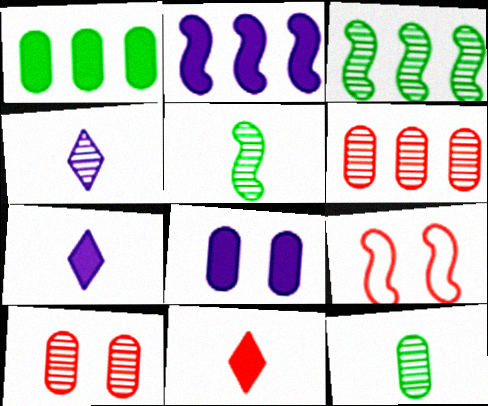[[1, 4, 9], 
[2, 5, 9], 
[2, 7, 8], 
[3, 4, 10], 
[6, 9, 11]]